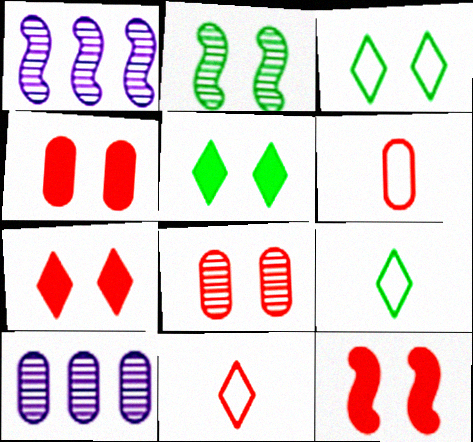[[1, 4, 9], 
[1, 5, 6], 
[4, 7, 12], 
[9, 10, 12]]